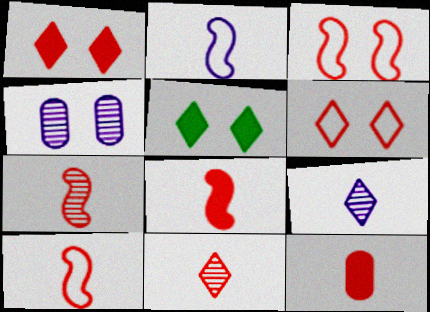[[3, 4, 5], 
[7, 8, 10], 
[10, 11, 12]]